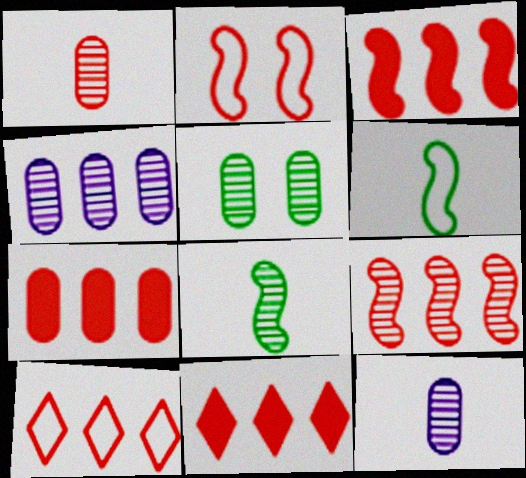[[1, 2, 11], 
[1, 4, 5], 
[3, 7, 11], 
[7, 9, 10]]